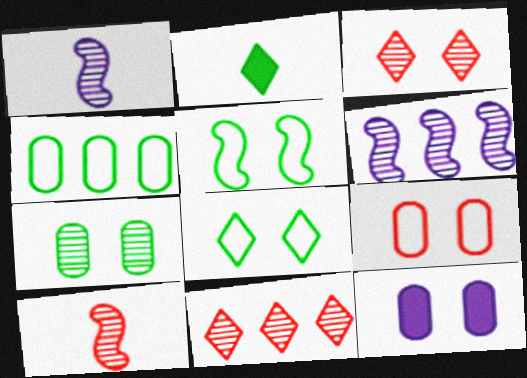[[1, 7, 11], 
[2, 6, 9], 
[3, 5, 12], 
[7, 9, 12]]